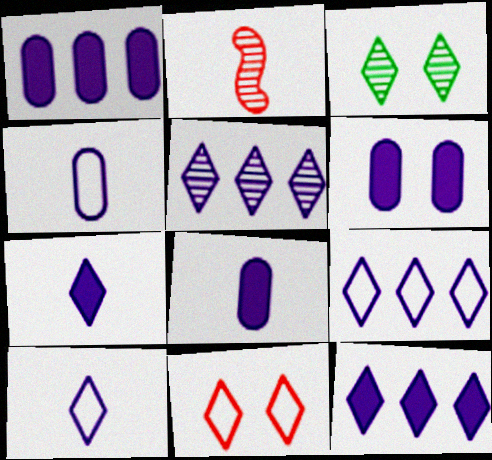[[1, 6, 8], 
[5, 9, 12]]